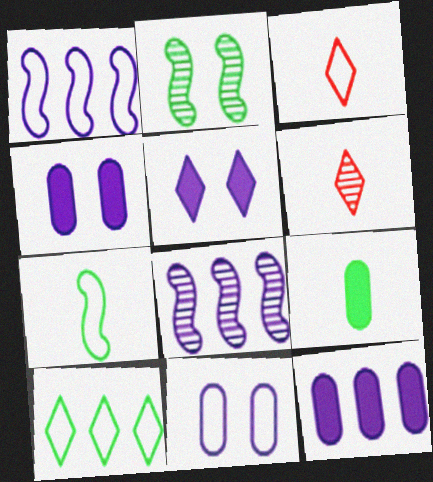[[2, 3, 12], 
[2, 9, 10], 
[5, 6, 10]]